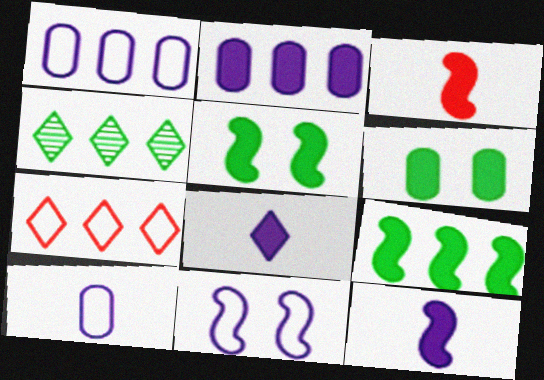[]